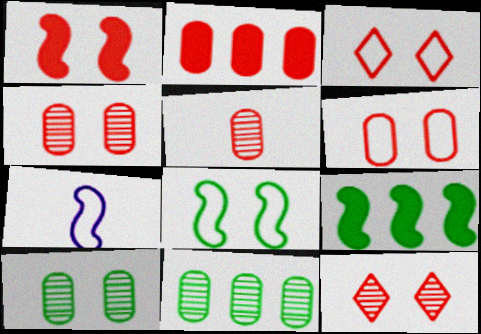[[1, 3, 4], 
[1, 6, 12], 
[2, 5, 6]]